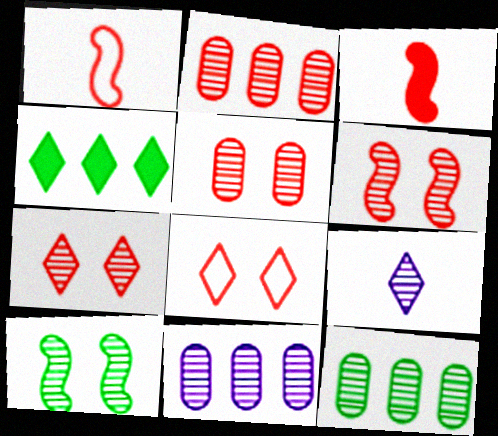[[2, 3, 8], 
[2, 9, 10], 
[2, 11, 12], 
[4, 8, 9], 
[5, 6, 7], 
[6, 9, 12]]